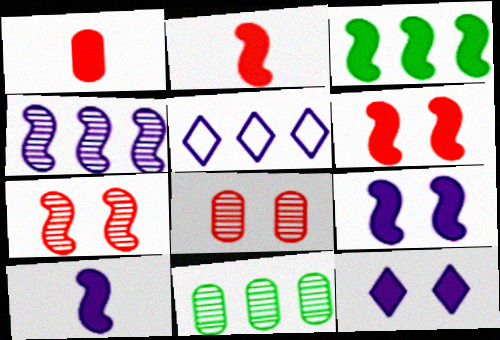[[1, 3, 12], 
[2, 3, 9], 
[3, 6, 10]]